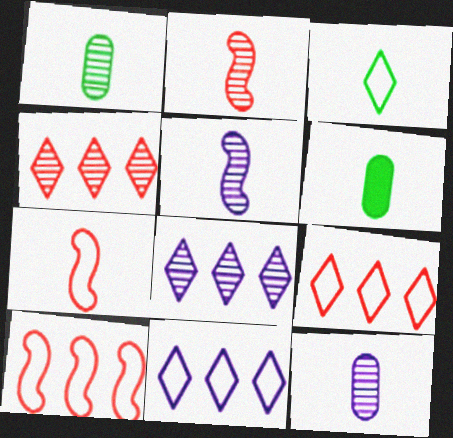[]